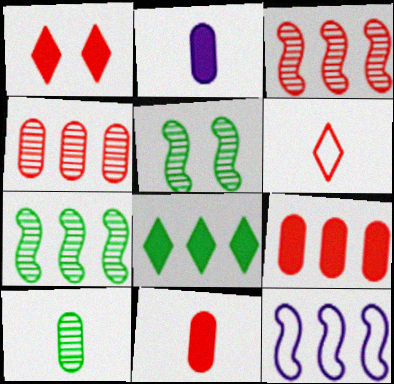[[1, 10, 12], 
[4, 8, 12]]